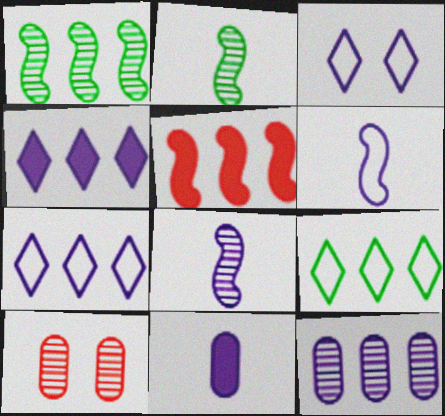[[5, 9, 12]]